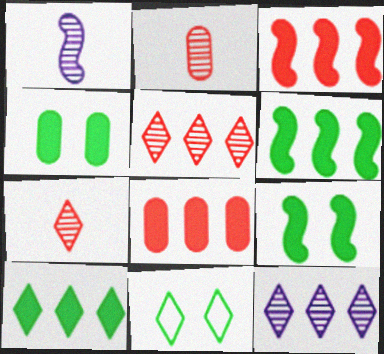[[1, 8, 11]]